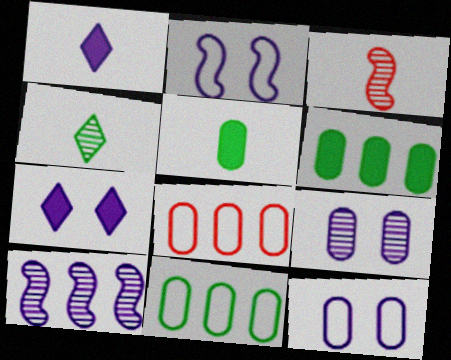[[1, 10, 12], 
[2, 7, 9], 
[3, 7, 11], 
[5, 8, 9]]